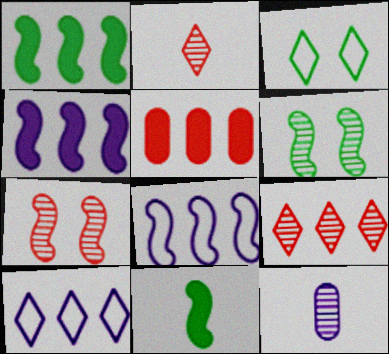[[6, 9, 12], 
[7, 8, 11]]